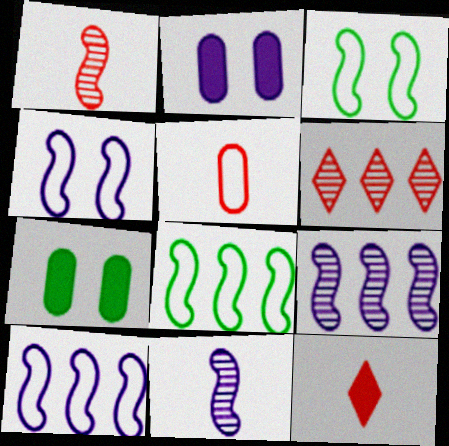[[1, 5, 12]]